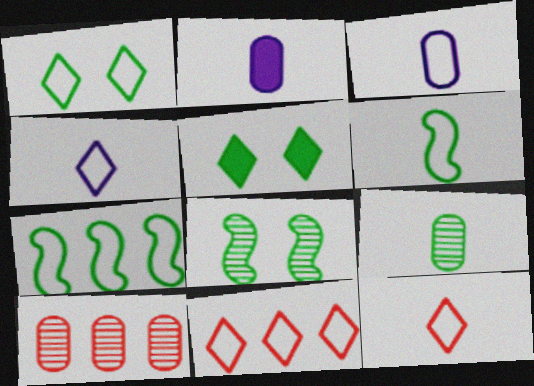[[1, 4, 11], 
[2, 8, 11], 
[3, 6, 12], 
[5, 7, 9]]